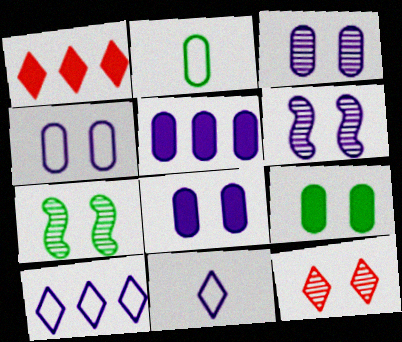[[1, 2, 6], 
[3, 4, 8], 
[3, 7, 12], 
[5, 6, 11]]